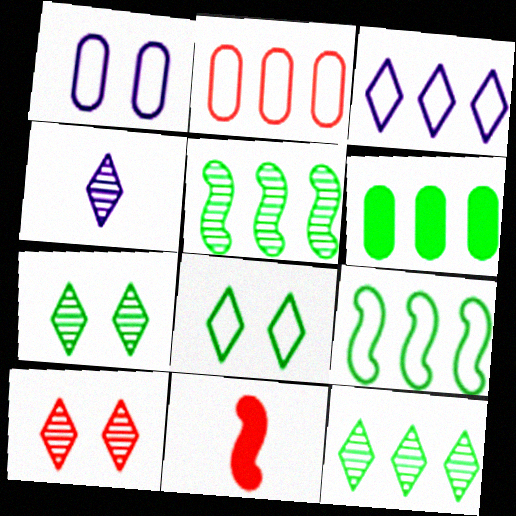[[1, 11, 12], 
[2, 3, 9], 
[2, 10, 11], 
[4, 10, 12], 
[6, 9, 12]]